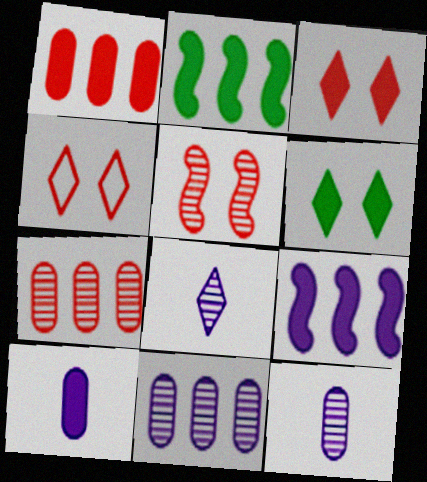[[2, 3, 10], 
[2, 4, 12]]